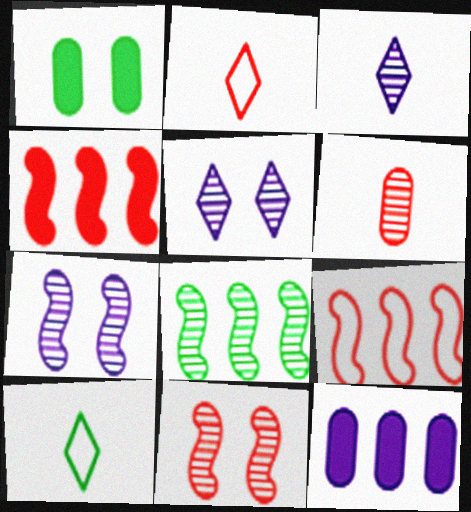[[1, 3, 9], 
[1, 8, 10], 
[5, 6, 8], 
[10, 11, 12]]